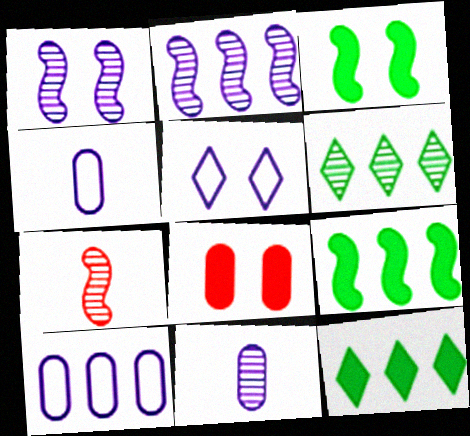[]